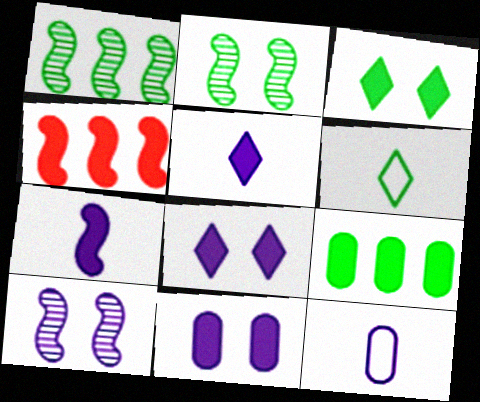[[2, 6, 9]]